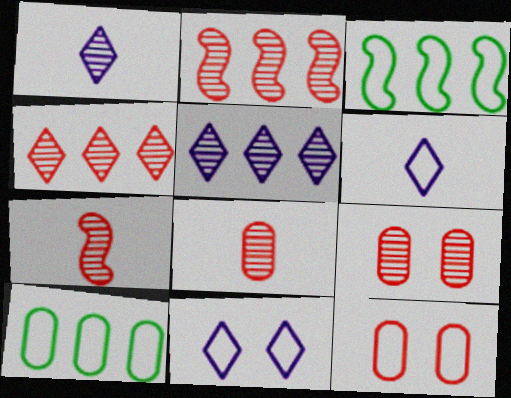[[3, 6, 12], 
[4, 7, 9]]